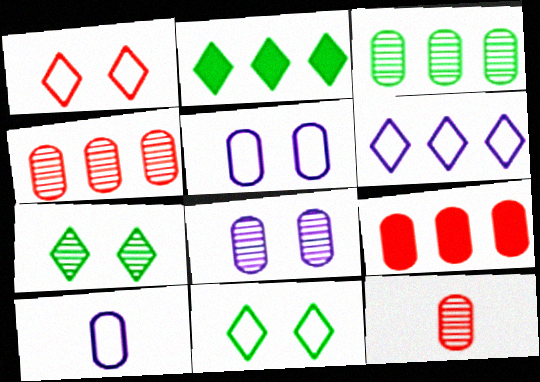[[3, 8, 12]]